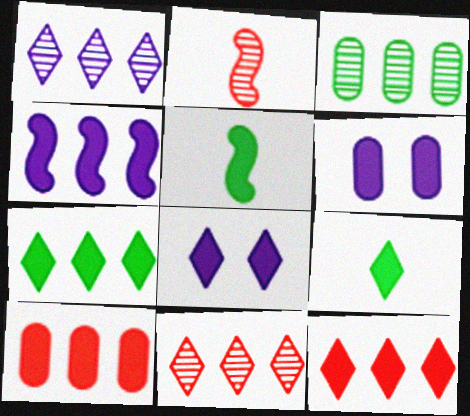[[4, 7, 10], 
[5, 6, 12], 
[5, 8, 10], 
[8, 9, 12]]